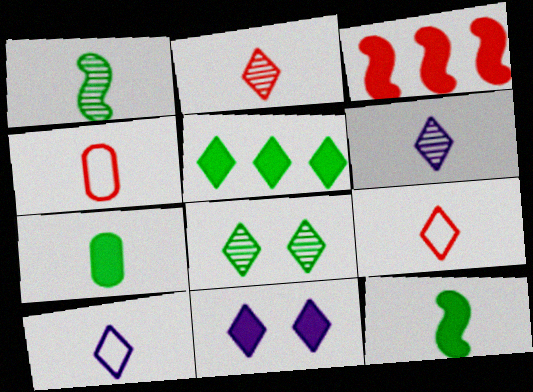[[3, 7, 11], 
[4, 6, 12]]